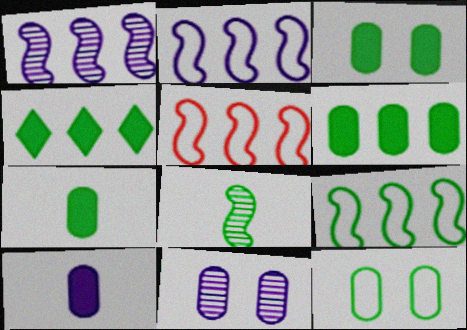[[2, 5, 9], 
[3, 6, 7], 
[4, 8, 12]]